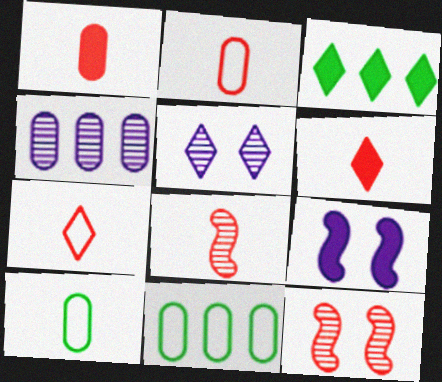[[1, 3, 9], 
[1, 7, 8], 
[2, 6, 8], 
[3, 5, 7]]